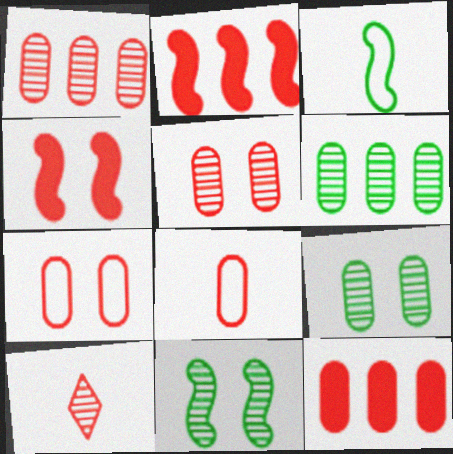[[2, 7, 10], 
[5, 8, 12]]